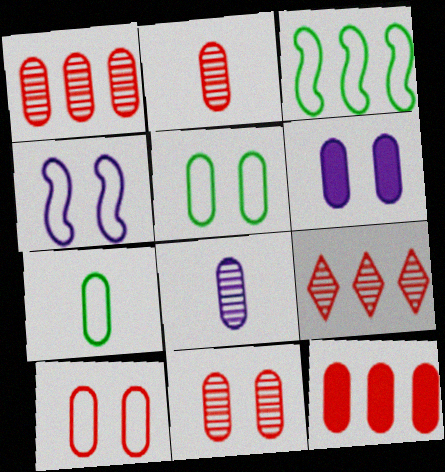[[1, 2, 11], 
[1, 6, 7], 
[2, 10, 12], 
[5, 6, 11], 
[5, 8, 12]]